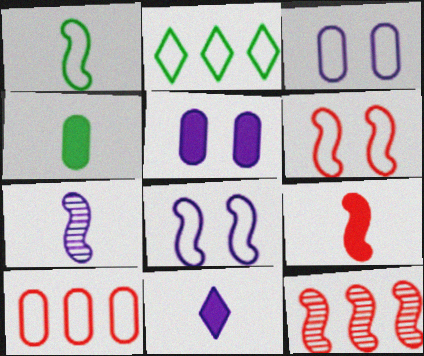[[1, 7, 9], 
[4, 9, 11], 
[6, 9, 12]]